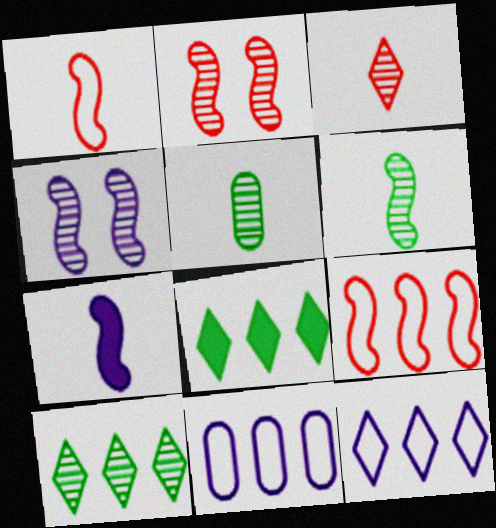[[1, 6, 7]]